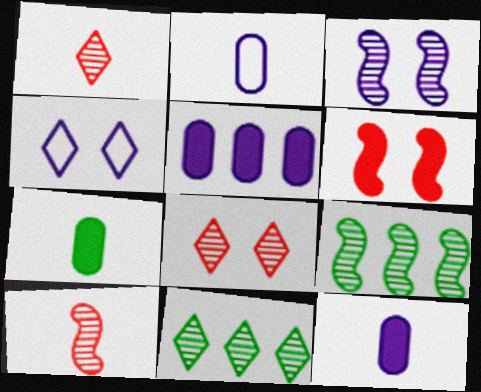[[2, 6, 11], 
[3, 9, 10]]